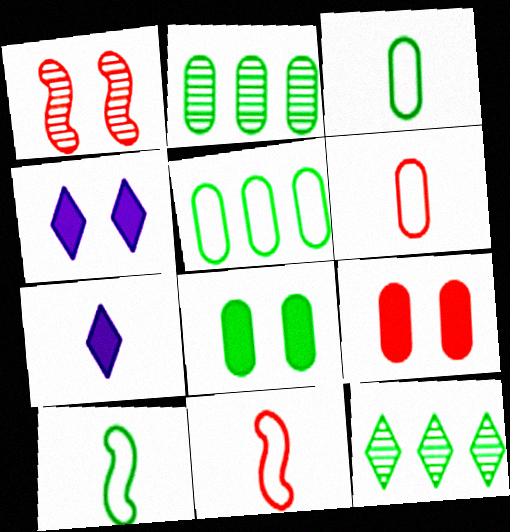[[1, 5, 7], 
[2, 3, 8], 
[2, 4, 11], 
[8, 10, 12]]